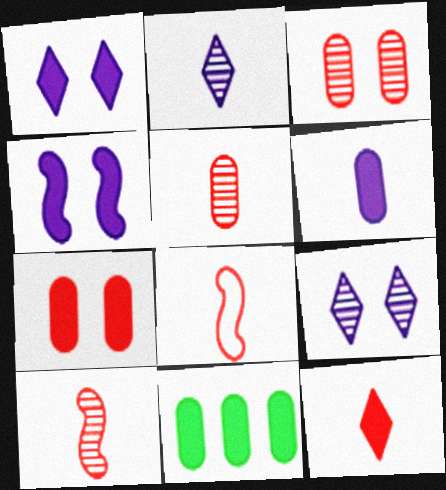[[4, 11, 12], 
[5, 8, 12], 
[6, 7, 11], 
[8, 9, 11]]